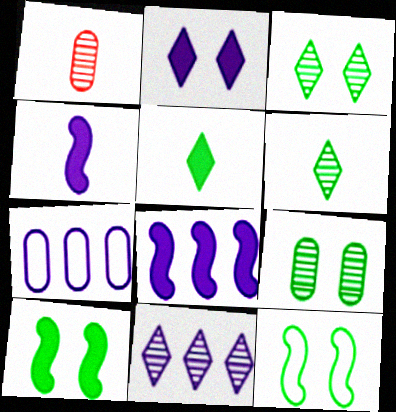[[7, 8, 11]]